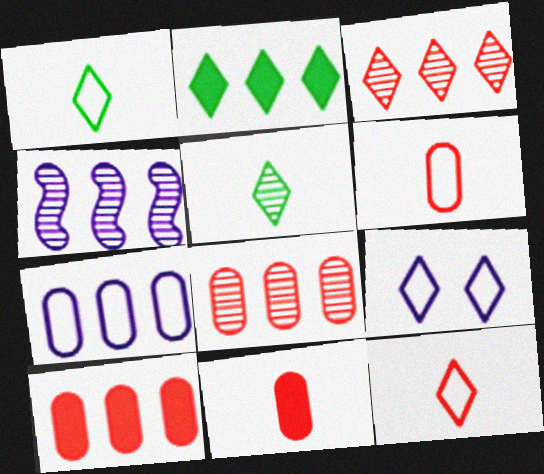[]